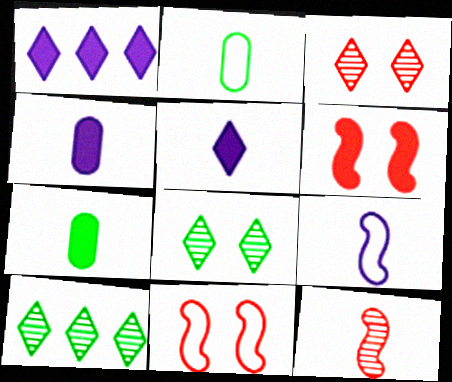[[1, 6, 7], 
[2, 5, 12], 
[4, 10, 11]]